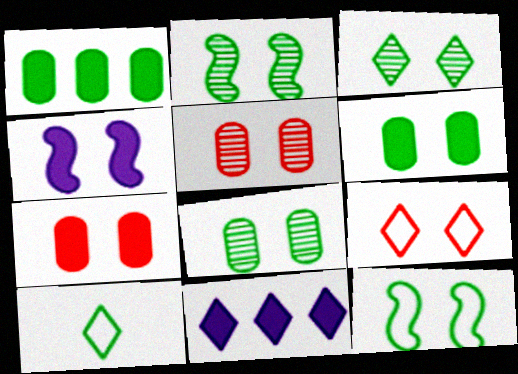[[1, 2, 10], 
[2, 3, 8], 
[3, 6, 12], 
[4, 8, 9]]